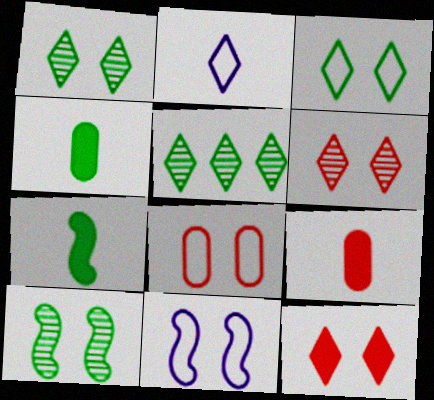[[2, 5, 12], 
[3, 8, 11], 
[5, 9, 11]]